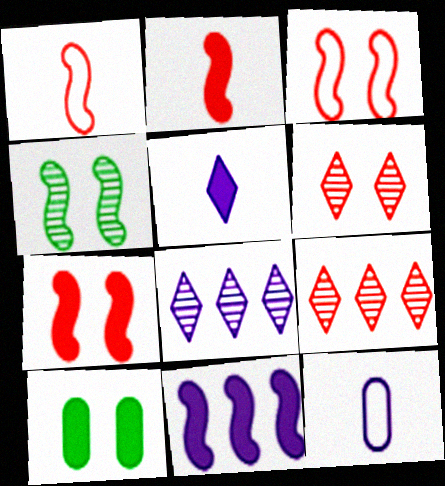[[1, 4, 11], 
[1, 8, 10]]